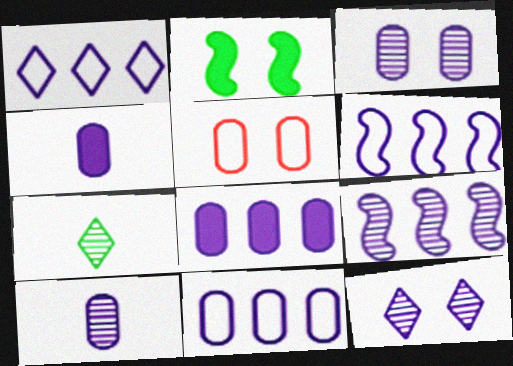[[1, 6, 11], 
[1, 8, 9], 
[2, 5, 12], 
[3, 4, 11], 
[4, 6, 12], 
[9, 10, 12]]